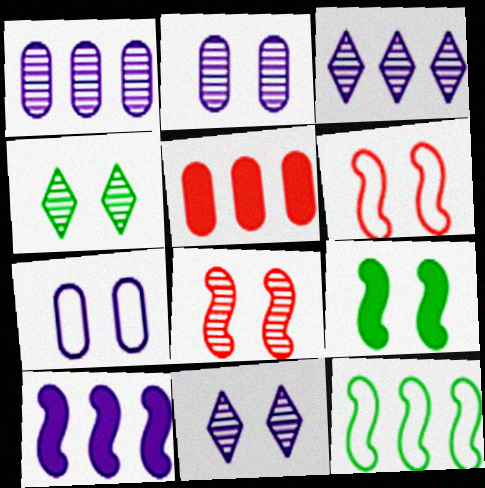[[2, 4, 8], 
[3, 5, 12]]